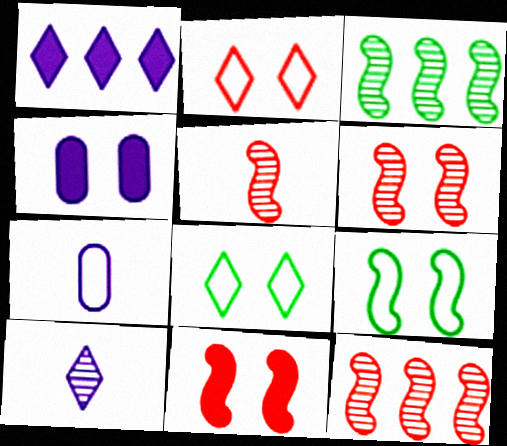[[4, 6, 8], 
[5, 6, 12]]